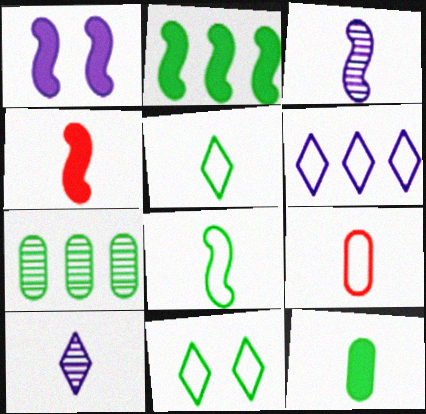[[1, 2, 4], 
[3, 4, 8]]